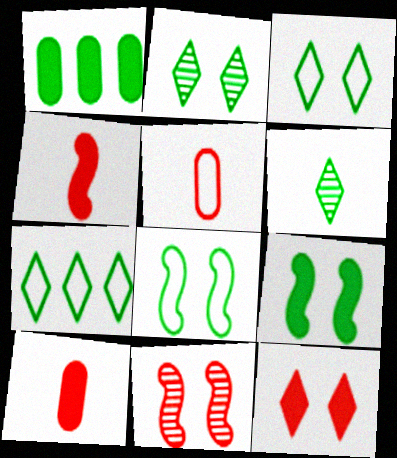[[1, 6, 8]]